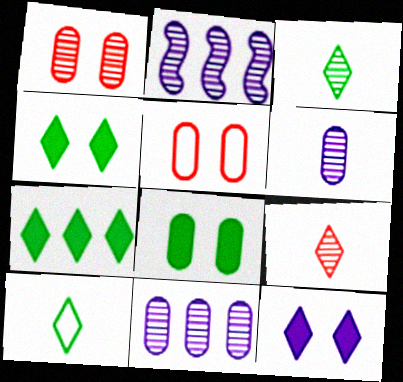[[1, 2, 3]]